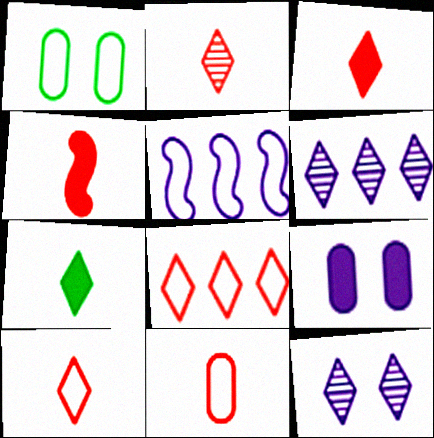[[1, 4, 6], 
[1, 5, 10], 
[2, 3, 10], 
[2, 4, 11], 
[7, 8, 12]]